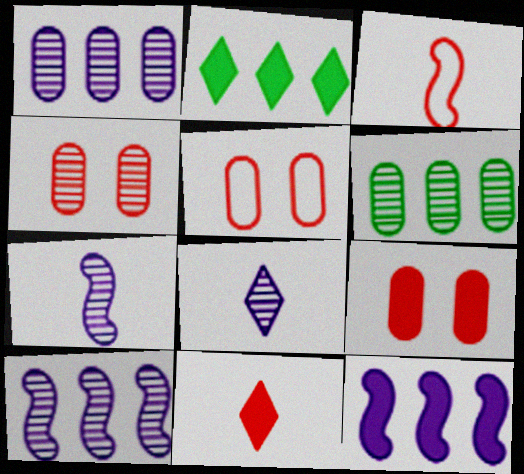[[2, 5, 7], 
[4, 5, 9]]